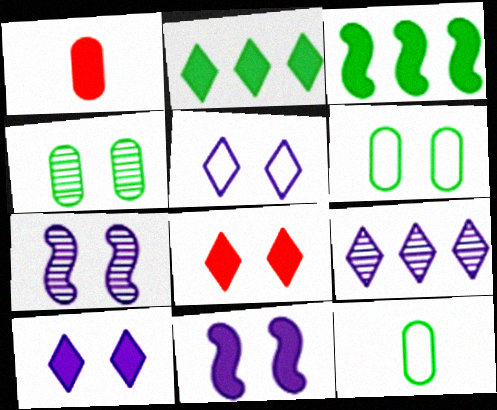[[1, 2, 11], 
[1, 3, 10], 
[6, 7, 8]]